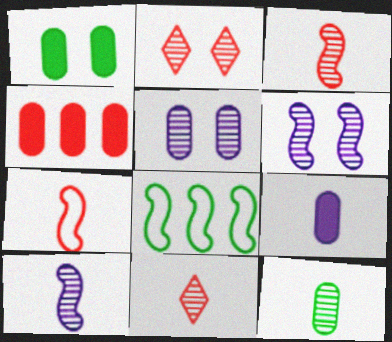[[1, 4, 9], 
[2, 4, 7], 
[2, 8, 9], 
[10, 11, 12]]